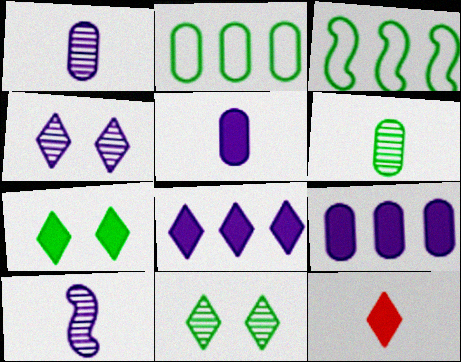[[3, 6, 7], 
[7, 8, 12]]